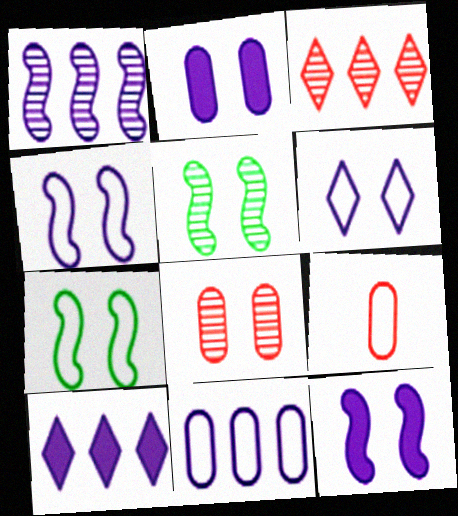[[1, 10, 11], 
[5, 9, 10]]